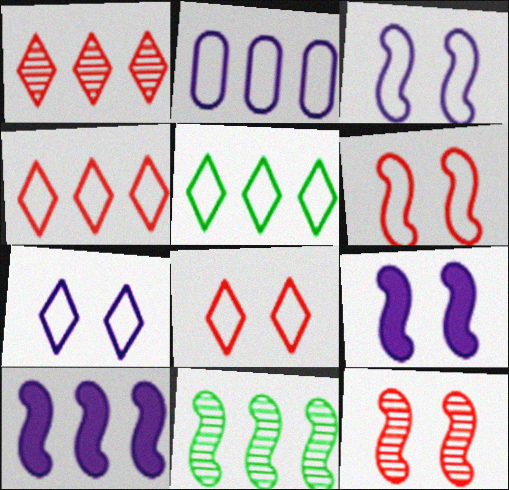[]